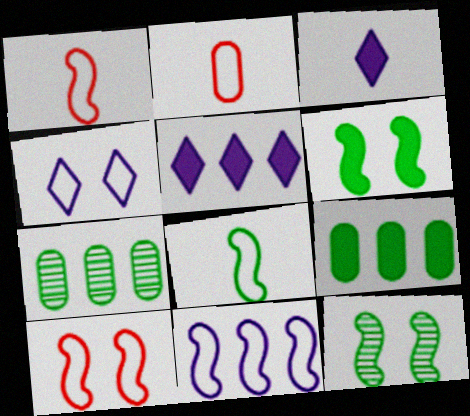[[2, 5, 12], 
[3, 7, 10], 
[8, 10, 11]]